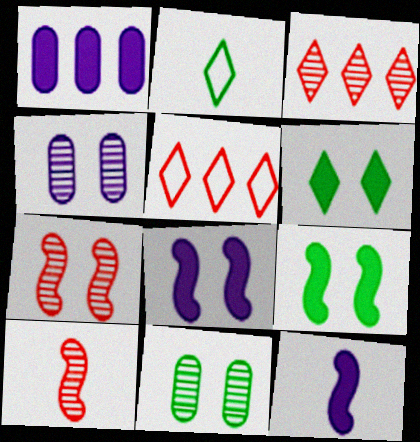[[1, 2, 7], 
[5, 11, 12]]